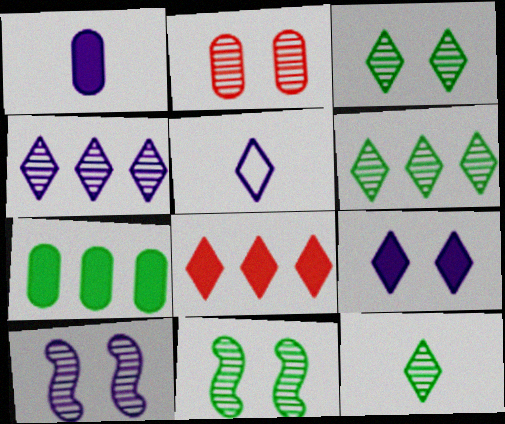[[2, 3, 10], 
[3, 5, 8], 
[3, 6, 12], 
[4, 5, 9]]